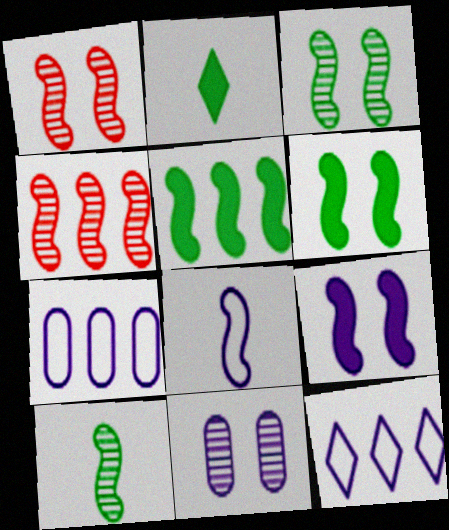[[1, 2, 7], 
[1, 5, 8], 
[4, 6, 8]]